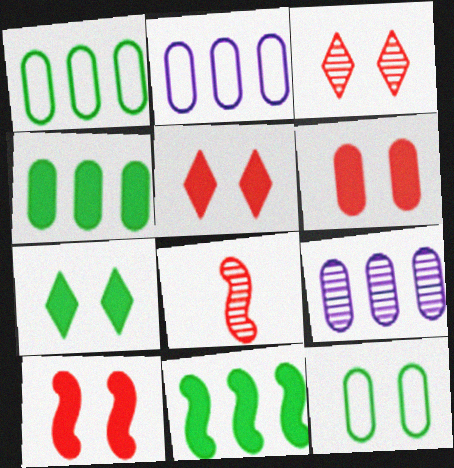[[2, 7, 8], 
[5, 6, 10]]